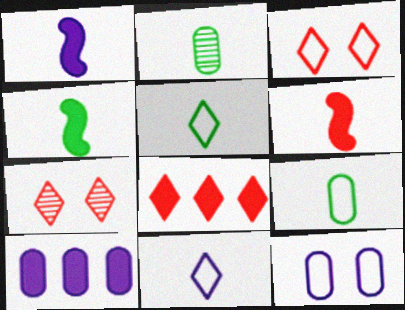[[1, 4, 6], 
[2, 4, 5], 
[2, 6, 11]]